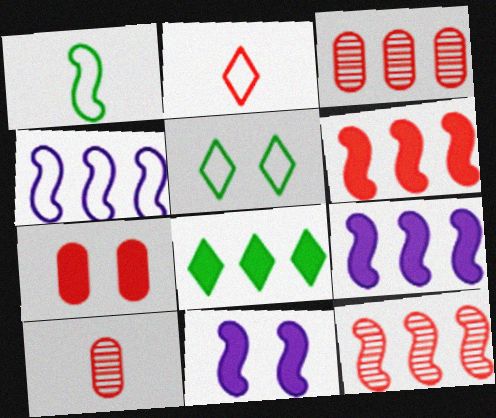[[1, 11, 12], 
[2, 7, 12], 
[3, 4, 8], 
[5, 9, 10]]